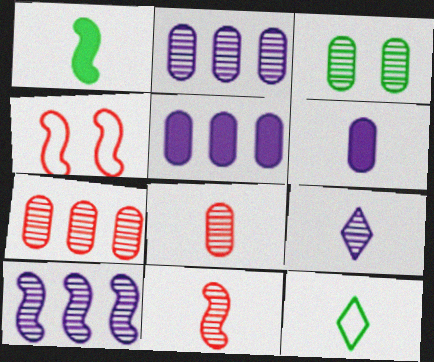[[1, 4, 10], 
[2, 3, 8], 
[6, 11, 12]]